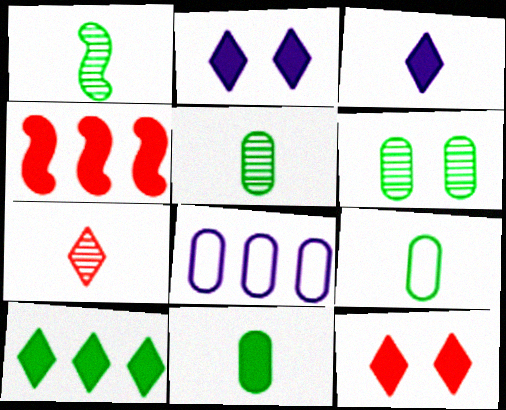[[1, 8, 12], 
[2, 4, 11], 
[3, 10, 12], 
[5, 9, 11]]